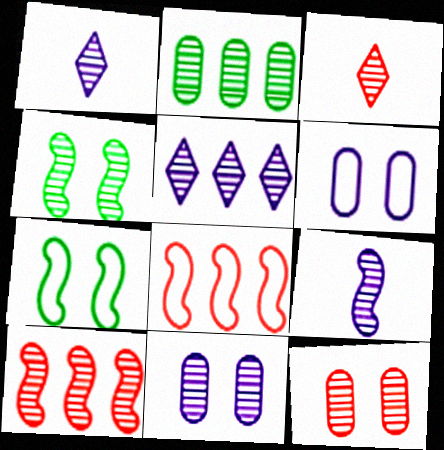[[2, 5, 10], 
[3, 10, 12], 
[4, 9, 10], 
[5, 9, 11]]